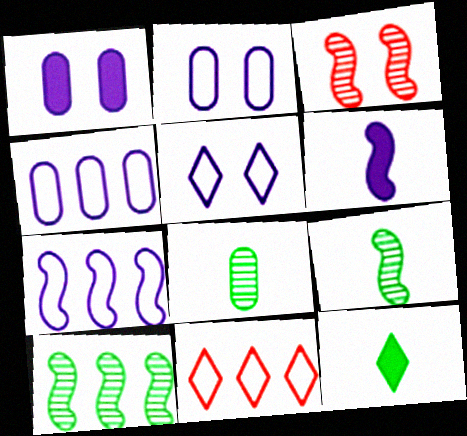[[1, 9, 11], 
[3, 4, 12]]